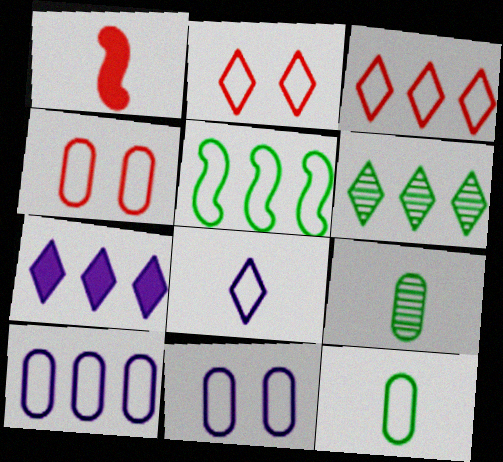[[1, 6, 11], 
[1, 8, 9], 
[3, 5, 10], 
[3, 6, 7], 
[4, 5, 8], 
[4, 10, 12]]